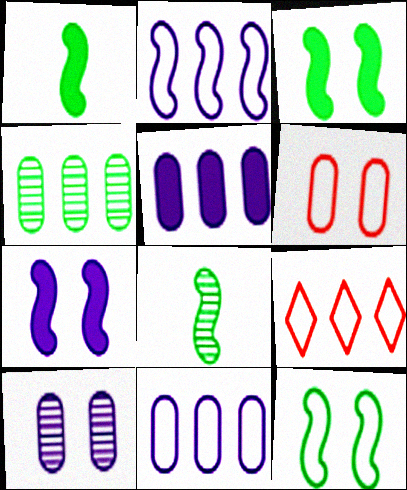[[1, 9, 10]]